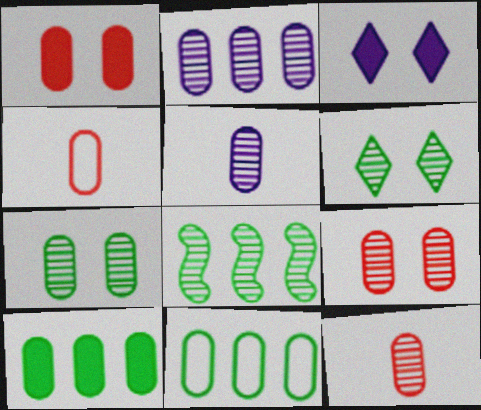[[1, 5, 11], 
[2, 7, 12], 
[3, 4, 8]]